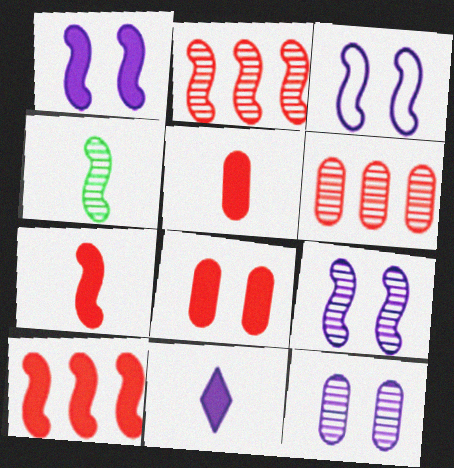[[1, 3, 9], 
[2, 4, 9], 
[3, 4, 10]]